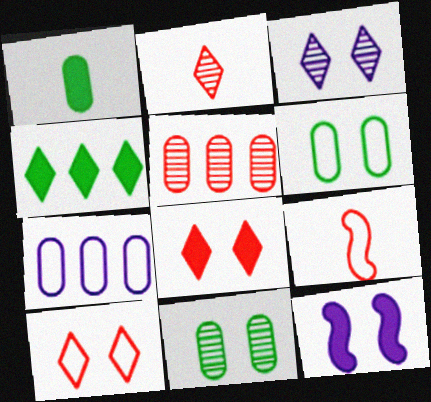[[5, 8, 9], 
[10, 11, 12]]